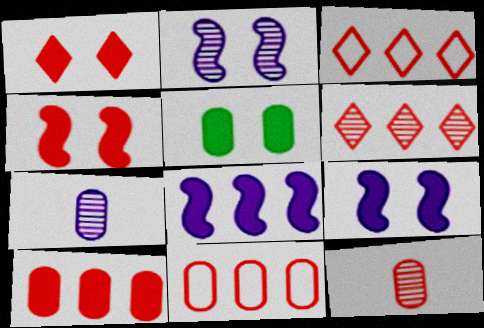[[1, 5, 9], 
[3, 4, 12], 
[5, 7, 11]]